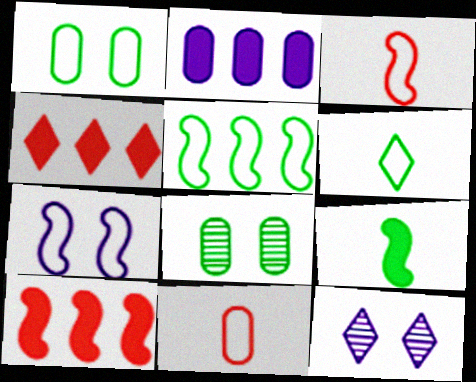[[1, 5, 6], 
[2, 8, 11], 
[3, 5, 7], 
[4, 6, 12]]